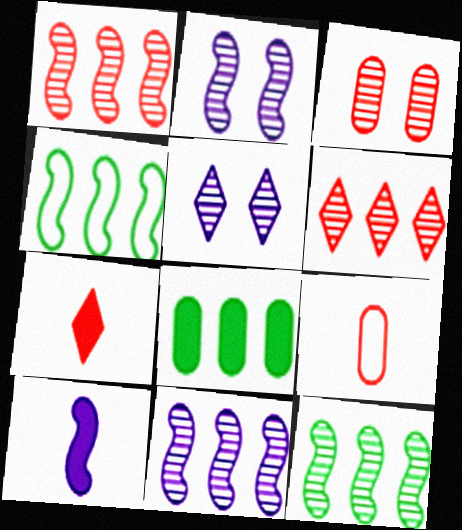[[1, 11, 12]]